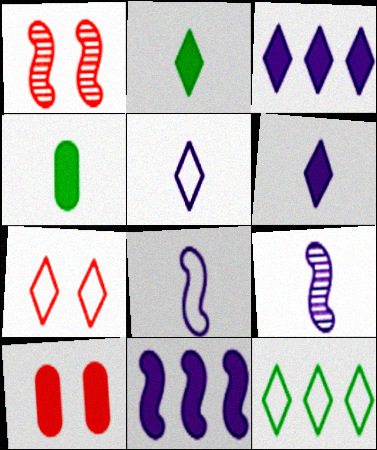[[1, 7, 10], 
[2, 10, 11], 
[5, 7, 12], 
[9, 10, 12]]